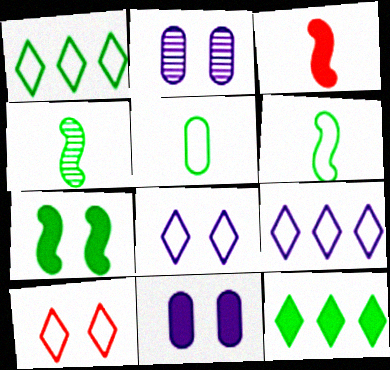[[1, 2, 3], 
[2, 7, 10], 
[3, 11, 12]]